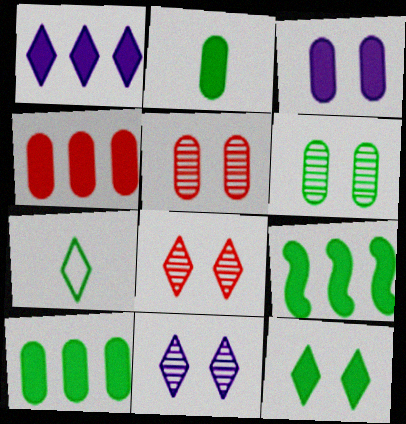[[1, 4, 9], 
[1, 7, 8], 
[2, 3, 4], 
[2, 9, 12], 
[6, 7, 9]]